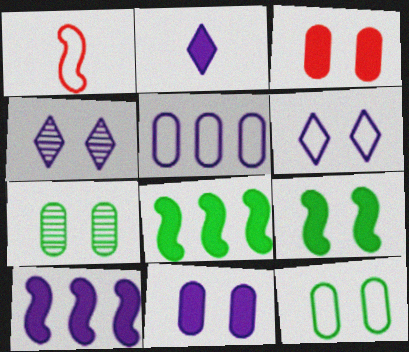[[2, 3, 8], 
[2, 10, 11]]